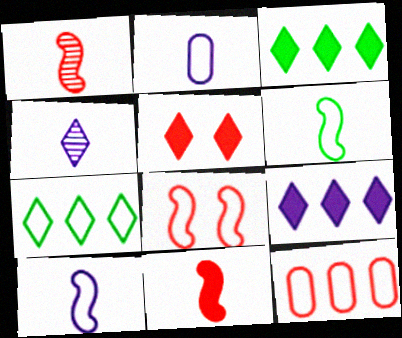[[1, 5, 12], 
[2, 7, 8], 
[4, 5, 7]]